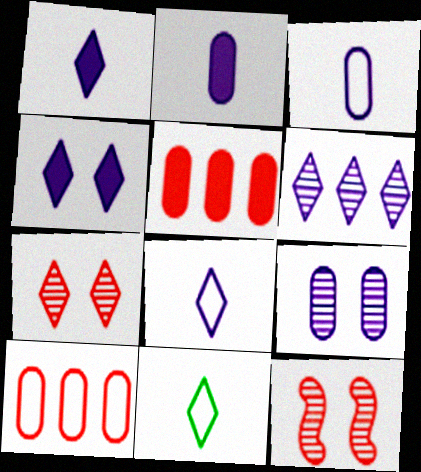[[4, 6, 8]]